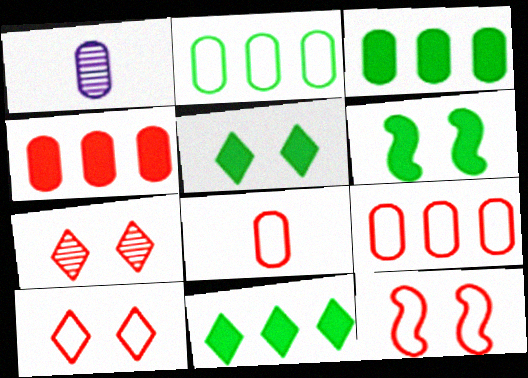[[1, 11, 12]]